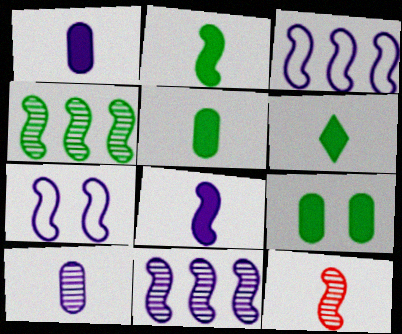[[2, 5, 6], 
[7, 8, 11]]